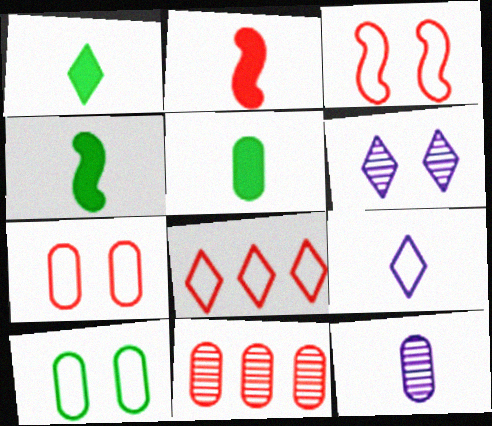[[1, 4, 5], 
[1, 6, 8]]